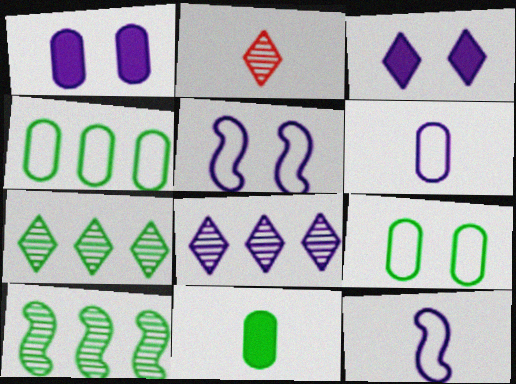[[1, 8, 12], 
[2, 11, 12]]